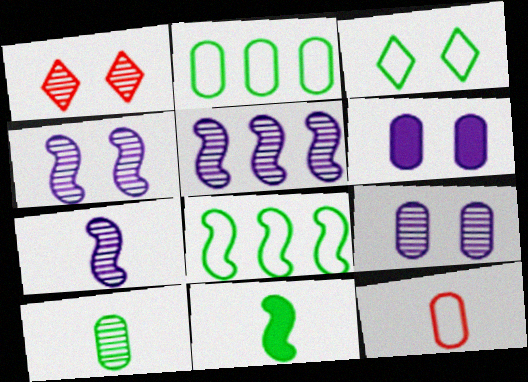[[1, 5, 10], 
[4, 5, 7]]